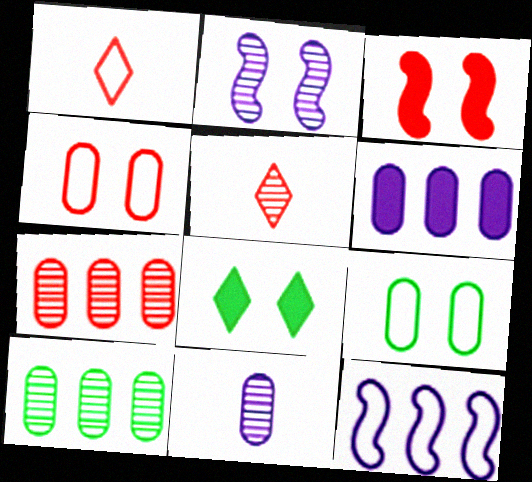[[1, 3, 7], 
[1, 9, 12], 
[2, 4, 8], 
[2, 5, 10]]